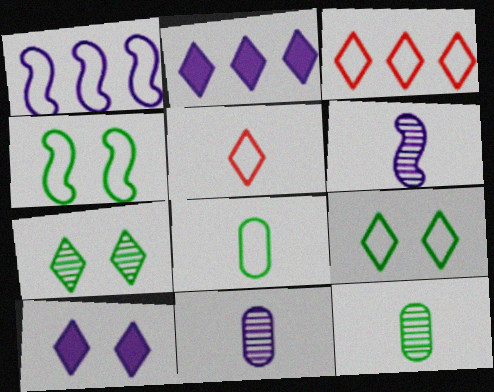[[1, 10, 11], 
[2, 5, 7]]